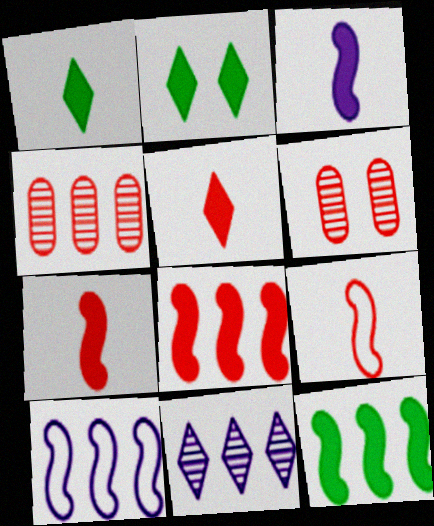[[1, 6, 10]]